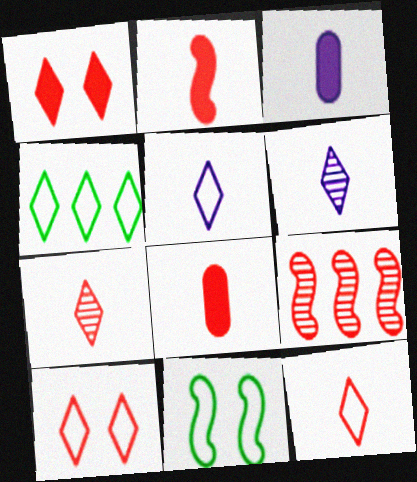[[1, 4, 6], 
[4, 5, 10], 
[8, 9, 10]]